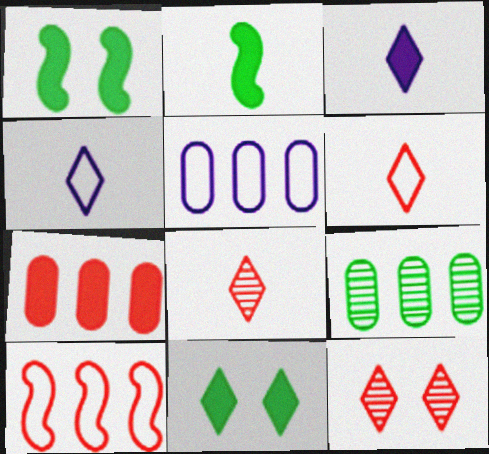[[1, 3, 7], 
[1, 5, 8], 
[2, 5, 12], 
[5, 7, 9]]